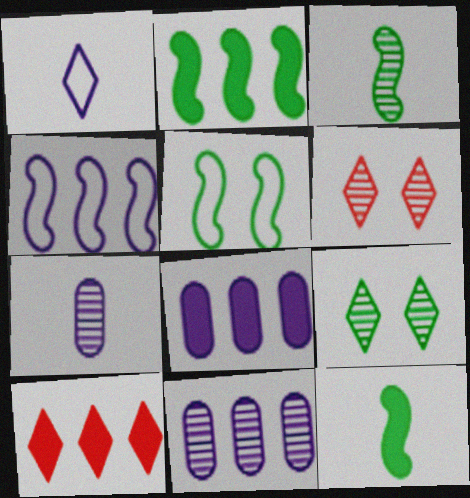[[1, 9, 10], 
[2, 3, 5], 
[2, 8, 10], 
[3, 6, 11], 
[5, 7, 10]]